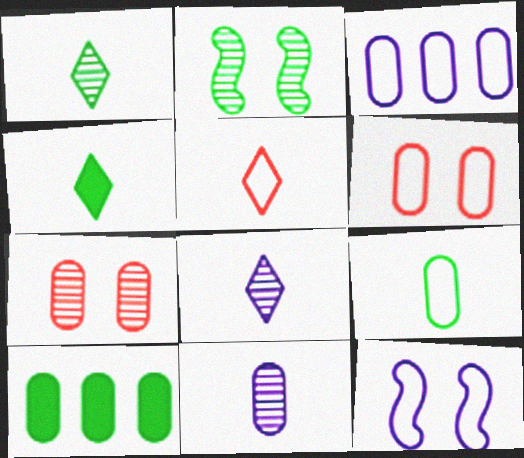[[3, 6, 9], 
[4, 5, 8], 
[6, 10, 11]]